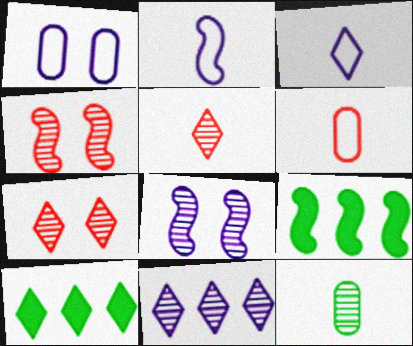[[1, 5, 9], 
[2, 4, 9], 
[3, 7, 10], 
[4, 11, 12], 
[6, 8, 10]]